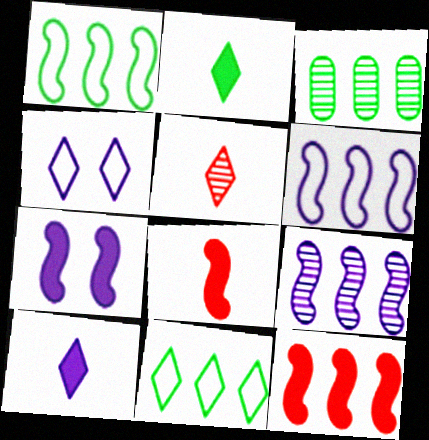[[1, 9, 12], 
[3, 4, 8]]